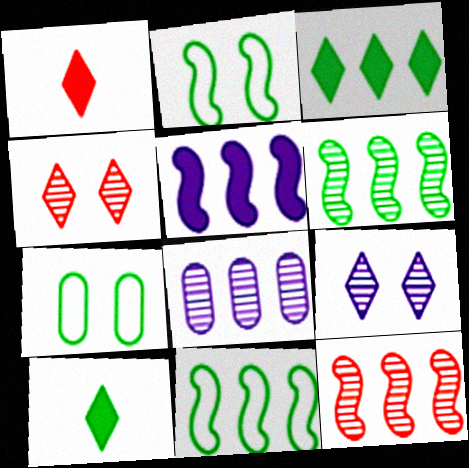[[1, 2, 8], 
[5, 11, 12], 
[6, 7, 10]]